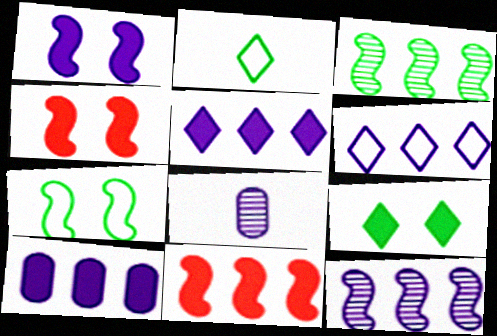[[1, 6, 8], 
[6, 10, 12]]